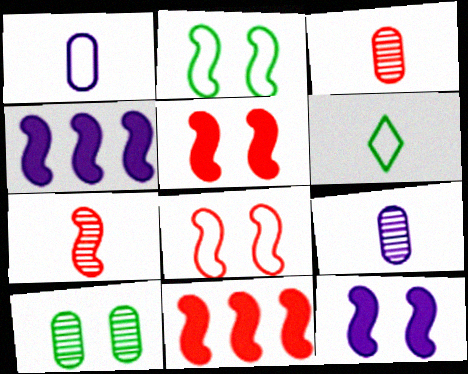[[2, 4, 7], 
[7, 8, 11]]